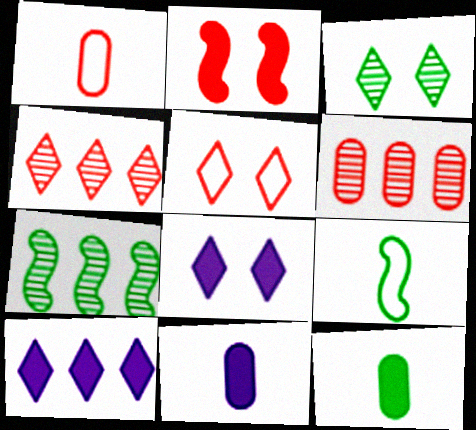[[1, 2, 4], 
[1, 7, 8], 
[2, 10, 12], 
[3, 5, 8], 
[5, 7, 11], 
[6, 8, 9]]